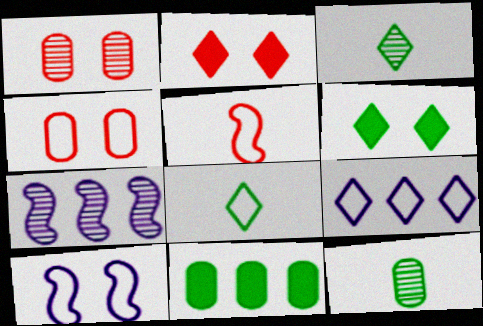[[1, 3, 7], 
[1, 6, 10], 
[2, 3, 9]]